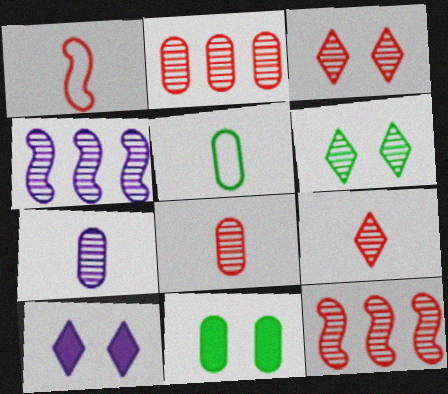[[3, 8, 12], 
[4, 6, 8], 
[5, 10, 12], 
[6, 7, 12]]